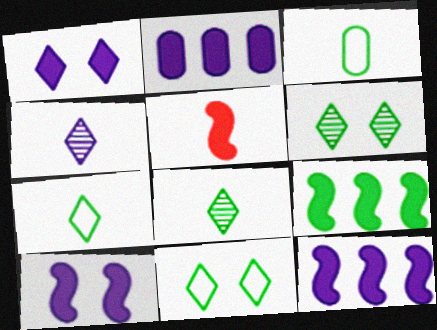[[3, 4, 5], 
[3, 6, 9], 
[5, 9, 10]]